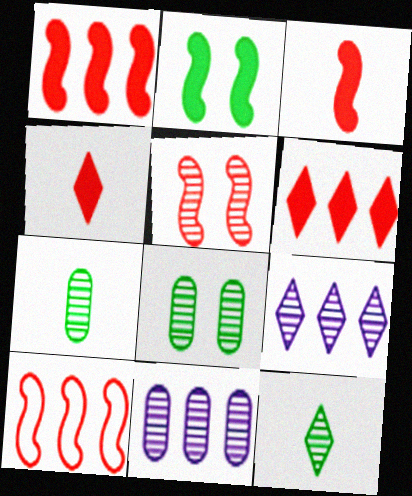[[3, 5, 10], 
[5, 7, 9], 
[5, 11, 12]]